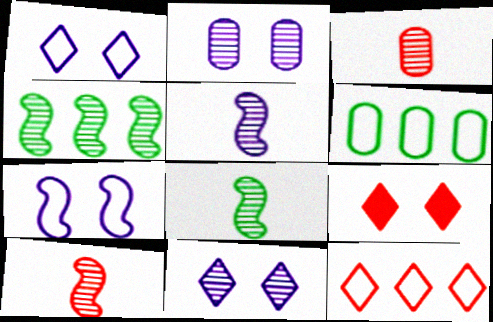[[3, 4, 11], 
[5, 6, 9], 
[5, 8, 10]]